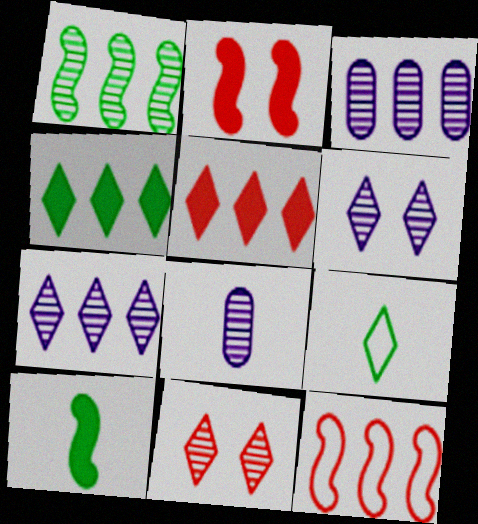[[1, 8, 11], 
[2, 3, 9], 
[3, 4, 12], 
[5, 6, 9]]